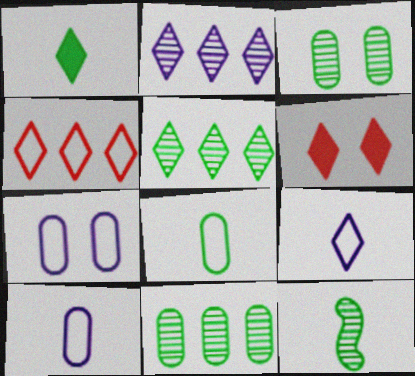[[1, 8, 12], 
[3, 5, 12], 
[5, 6, 9]]